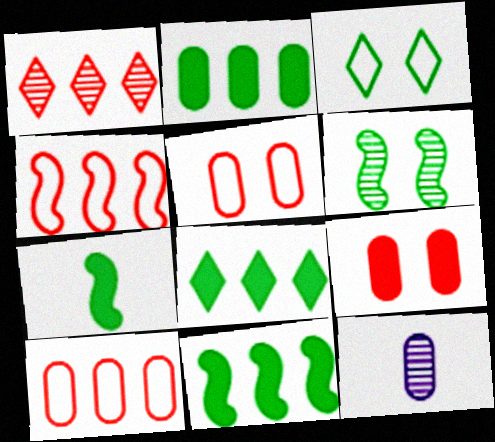[[1, 6, 12], 
[2, 5, 12], 
[2, 8, 11]]